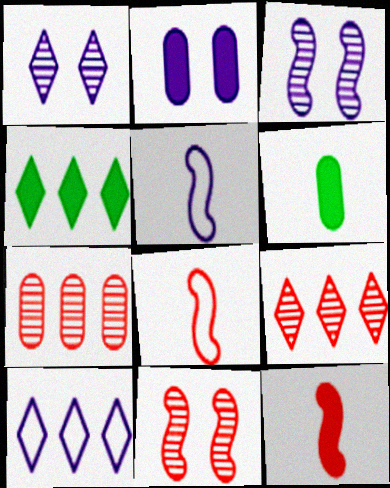[[2, 4, 12], 
[4, 9, 10], 
[6, 10, 11]]